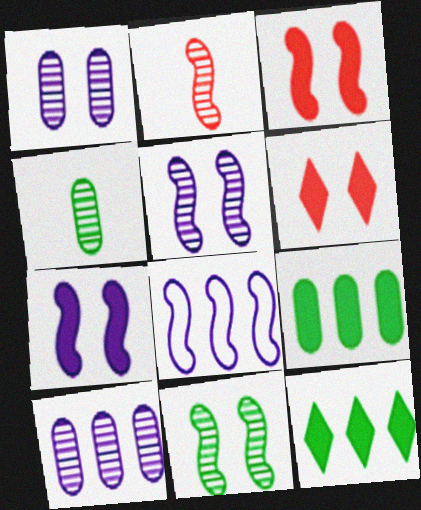[[4, 6, 8]]